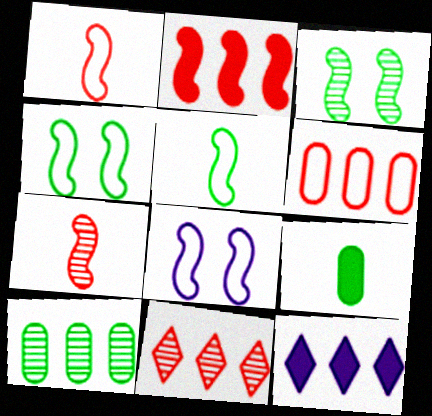[[2, 6, 11], 
[8, 9, 11]]